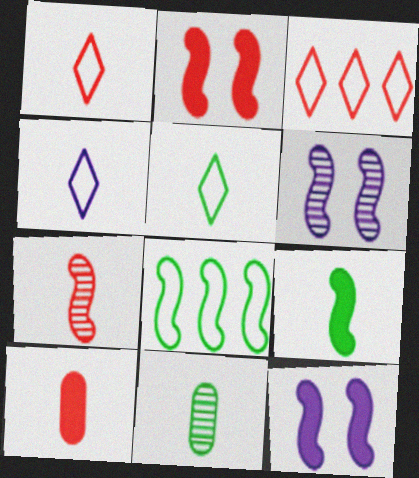[[1, 4, 5], 
[1, 7, 10], 
[3, 11, 12], 
[5, 9, 11], 
[7, 8, 12]]